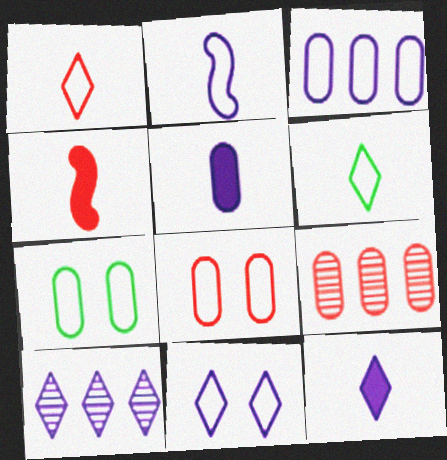[[2, 3, 11], 
[4, 7, 10], 
[5, 7, 9], 
[10, 11, 12]]